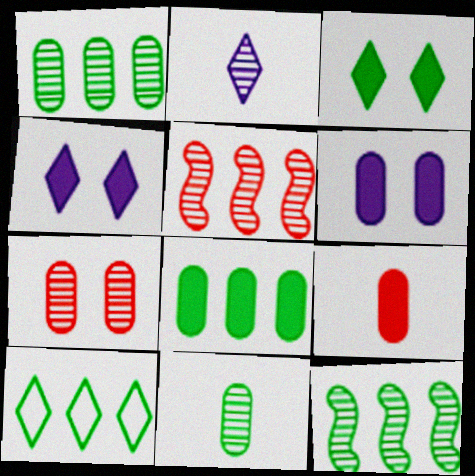[[2, 7, 12], 
[6, 8, 9], 
[8, 10, 12]]